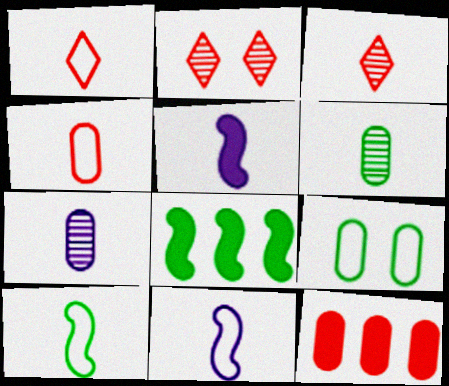[[1, 5, 6], 
[7, 9, 12]]